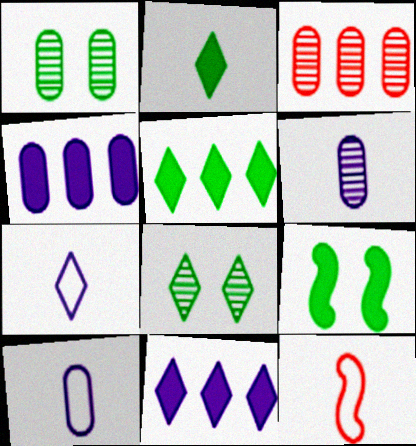[[1, 3, 6], 
[1, 11, 12], 
[2, 6, 12], 
[3, 7, 9], 
[4, 8, 12]]